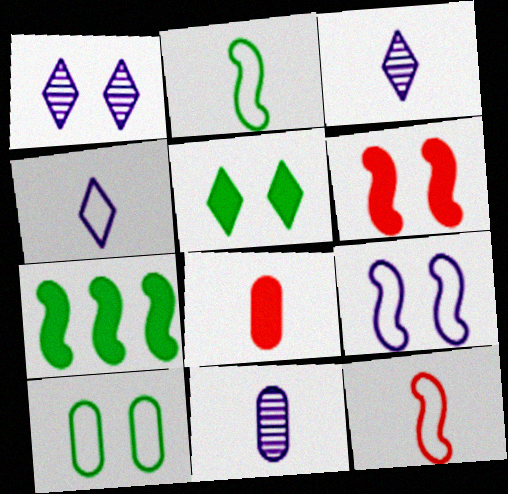[[1, 6, 10], 
[2, 3, 8]]